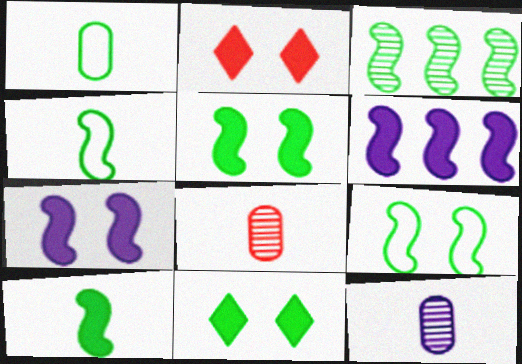[[1, 3, 11], 
[3, 4, 5], 
[3, 9, 10]]